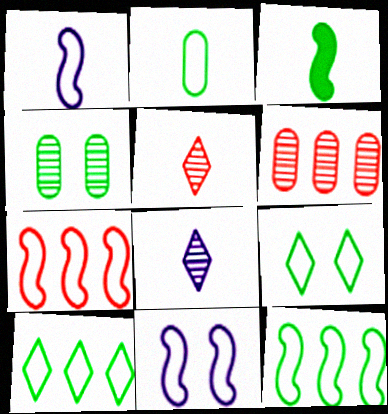[[2, 9, 12], 
[3, 4, 10]]